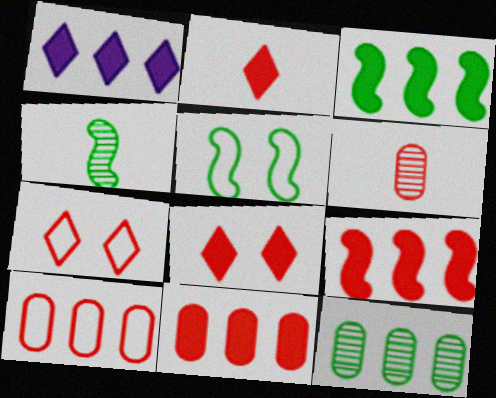[[1, 3, 11], 
[1, 5, 6], 
[3, 4, 5], 
[6, 7, 9]]